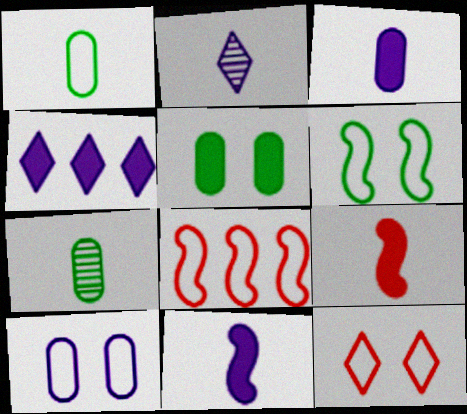[[1, 2, 9], 
[2, 5, 8], 
[4, 5, 9], 
[6, 10, 12]]